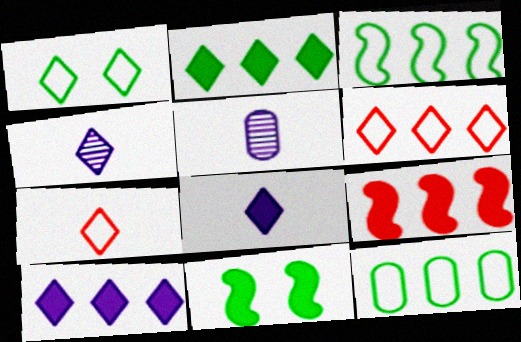[[1, 5, 9], 
[5, 6, 11]]